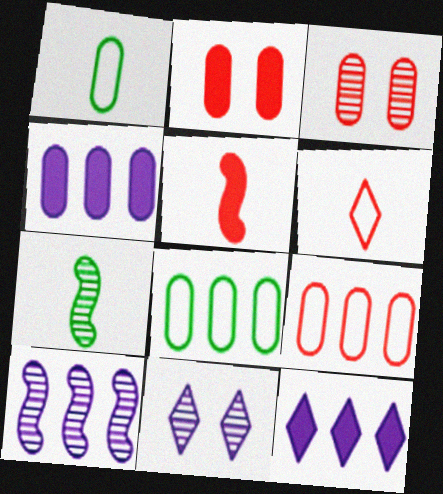[[1, 3, 4], 
[5, 8, 11]]